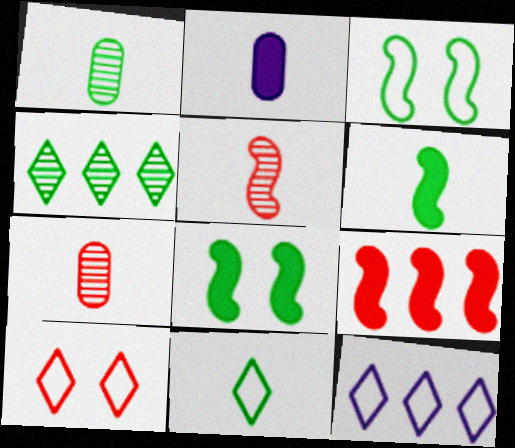[[1, 6, 11], 
[2, 5, 11], 
[7, 8, 12], 
[7, 9, 10], 
[10, 11, 12]]